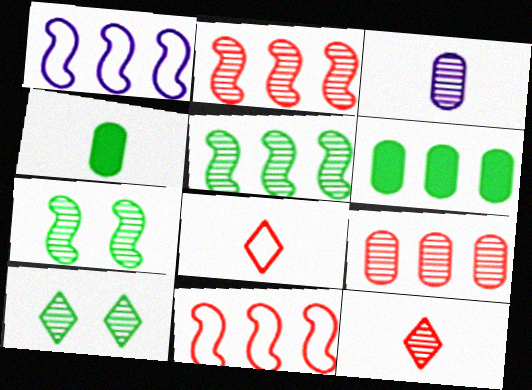[[2, 3, 10]]